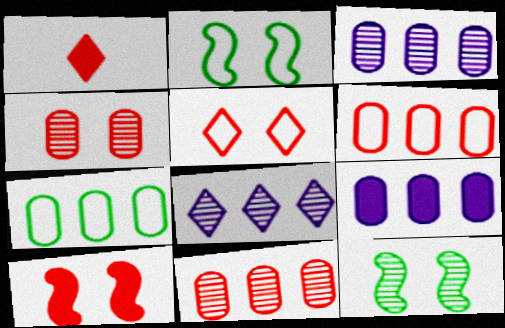[[1, 2, 3], 
[4, 5, 10], 
[7, 9, 11]]